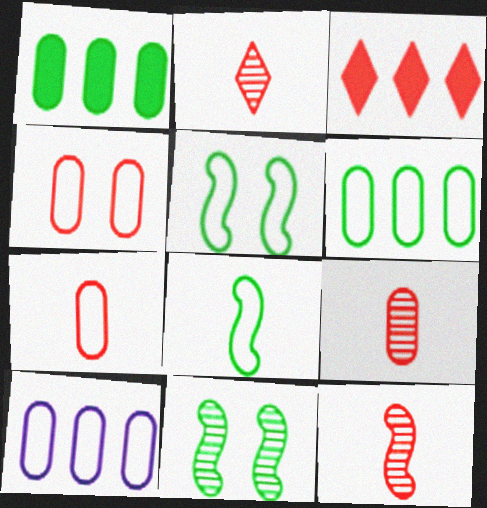[[2, 9, 12], 
[3, 4, 12]]